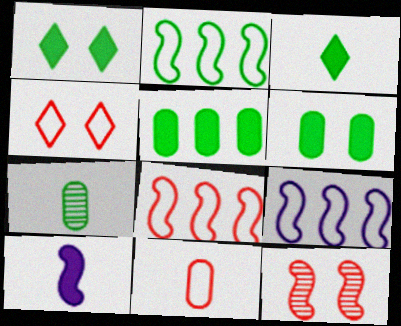[[1, 2, 7], 
[2, 8, 9], 
[2, 10, 12], 
[4, 8, 11]]